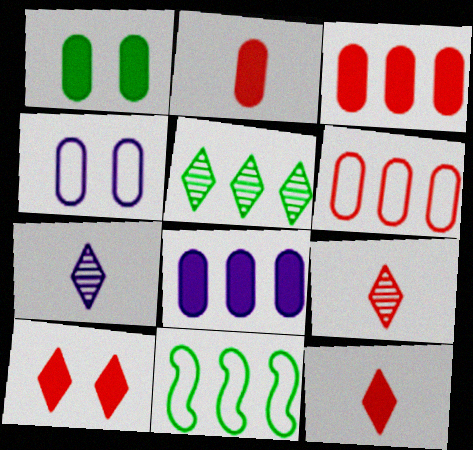[[1, 2, 8]]